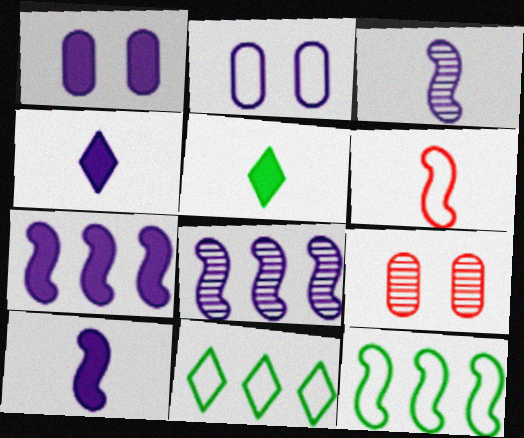[[1, 4, 7], 
[2, 4, 8], 
[2, 6, 11], 
[4, 9, 12], 
[9, 10, 11]]